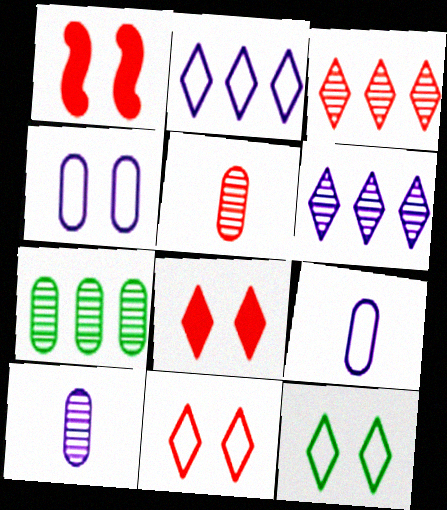[]